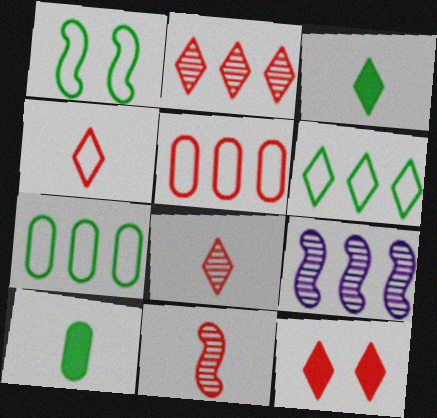[[2, 4, 12], 
[5, 11, 12]]